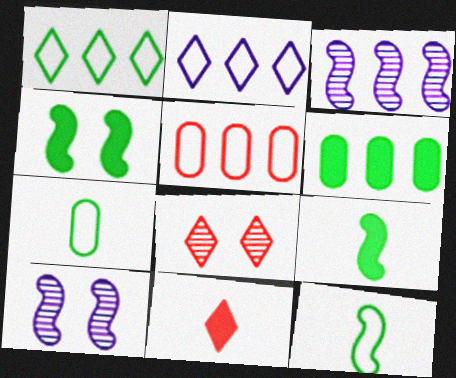[]